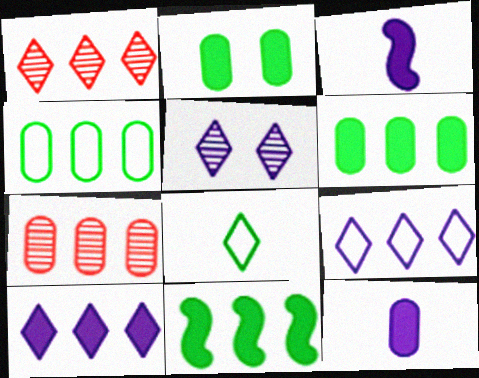[[7, 9, 11]]